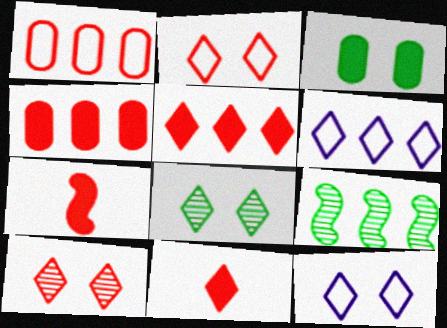[[1, 7, 10], 
[4, 6, 9], 
[6, 8, 11]]